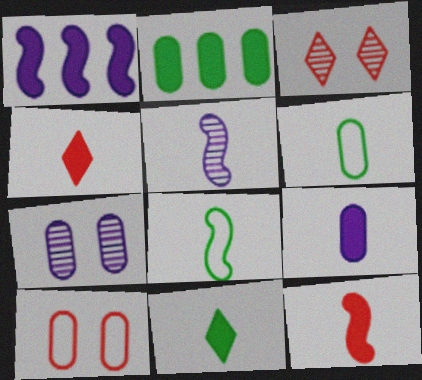[[1, 3, 6], 
[4, 5, 6], 
[5, 8, 12], 
[9, 11, 12]]